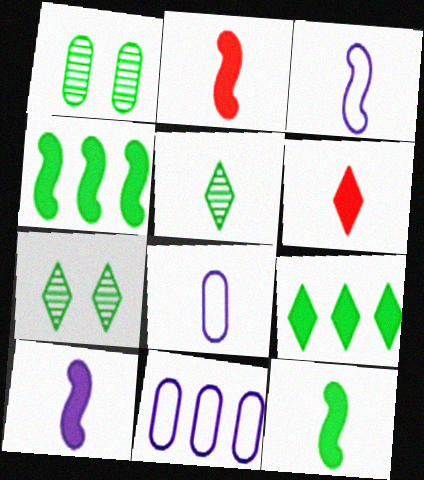[[2, 5, 8], 
[2, 7, 11], 
[2, 10, 12]]